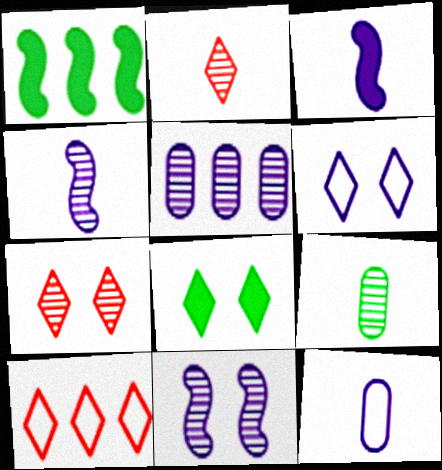[[1, 5, 10], 
[1, 7, 12], 
[2, 4, 9], 
[3, 5, 6], 
[6, 7, 8]]